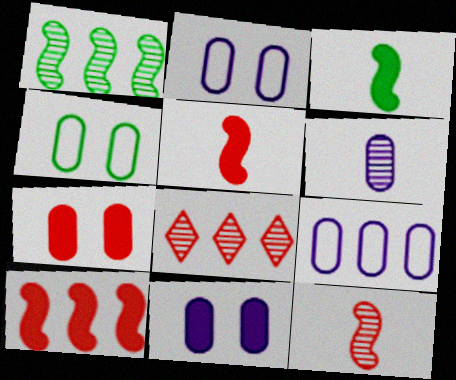[[2, 3, 8], 
[6, 9, 11]]